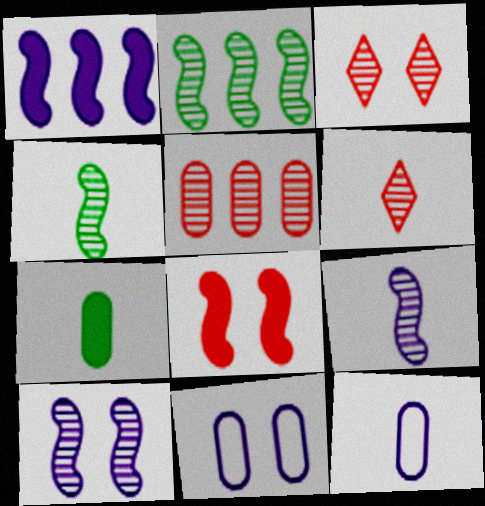[[5, 7, 11]]